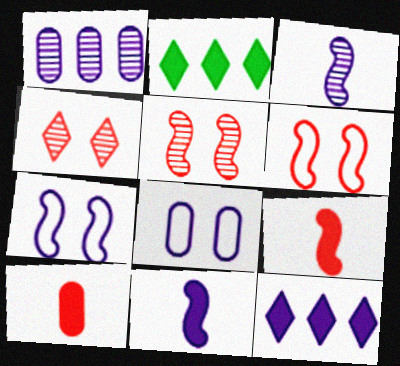[[3, 8, 12]]